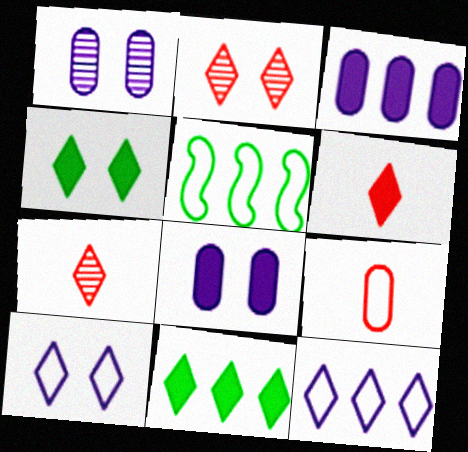[[1, 5, 6], 
[2, 4, 10], 
[4, 7, 12], 
[5, 7, 8], 
[5, 9, 10], 
[7, 10, 11]]